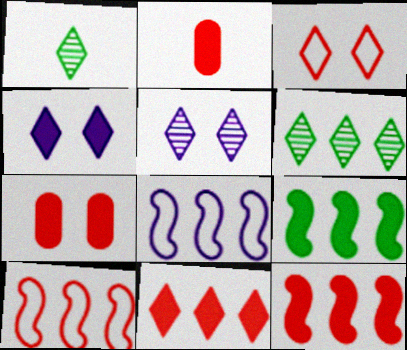[[1, 7, 8], 
[2, 4, 9]]